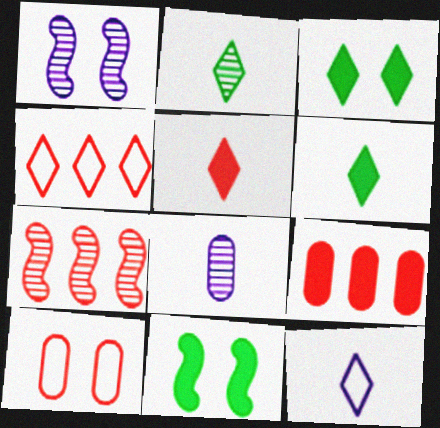[[1, 3, 10], 
[2, 5, 12], 
[4, 7, 9], 
[4, 8, 11], 
[5, 7, 10]]